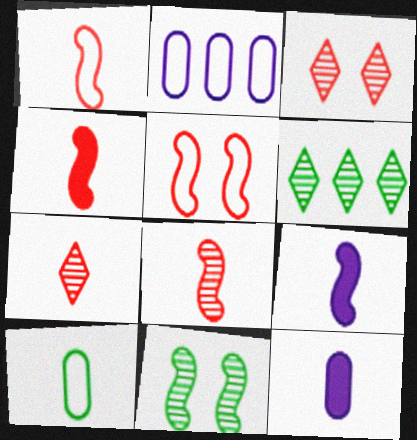[[1, 4, 8], 
[5, 6, 12], 
[7, 9, 10]]